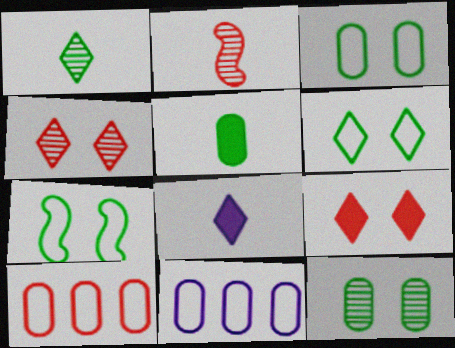[[2, 9, 10], 
[3, 6, 7]]